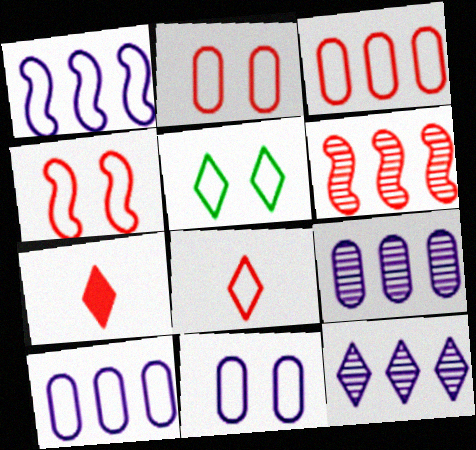[[2, 6, 7], 
[3, 4, 8], 
[4, 5, 11], 
[5, 7, 12]]